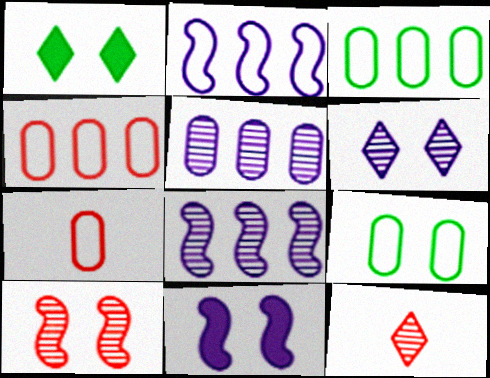[[1, 7, 8], 
[3, 11, 12]]